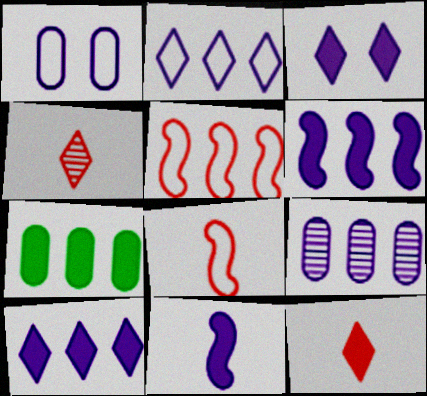[[2, 6, 9]]